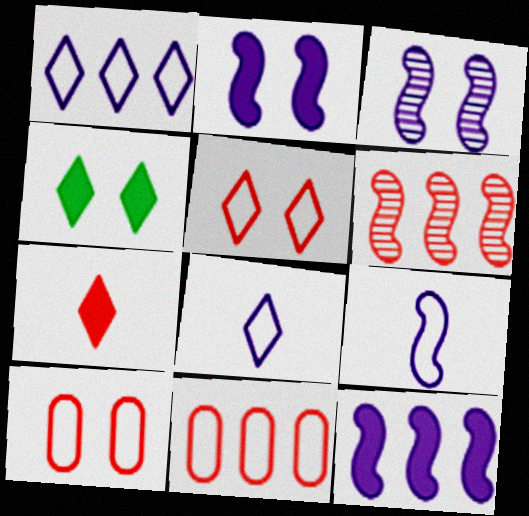[[3, 4, 10], 
[3, 9, 12], 
[6, 7, 10]]